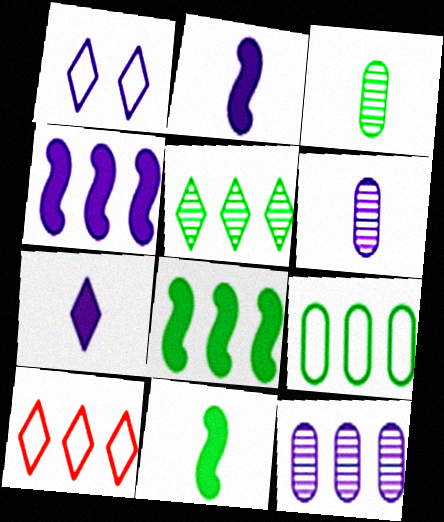[[1, 2, 12], 
[1, 4, 6], 
[5, 8, 9], 
[8, 10, 12]]